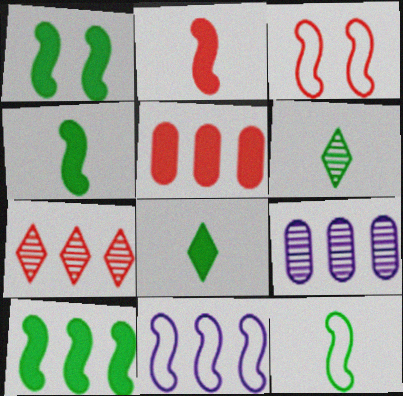[[1, 4, 10], 
[3, 8, 9], 
[3, 11, 12]]